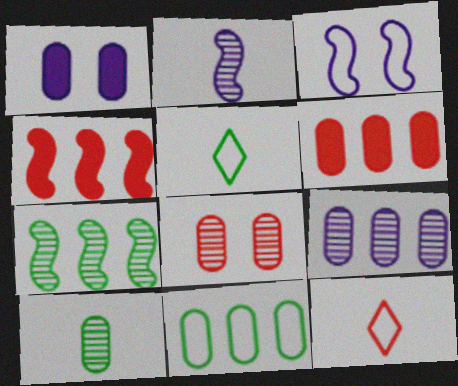[[1, 7, 12], 
[3, 11, 12], 
[4, 8, 12], 
[6, 9, 11], 
[8, 9, 10]]